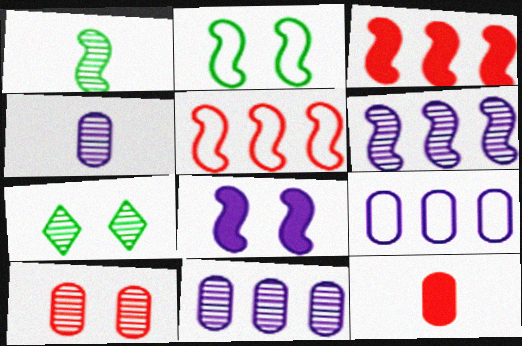[[1, 5, 8]]